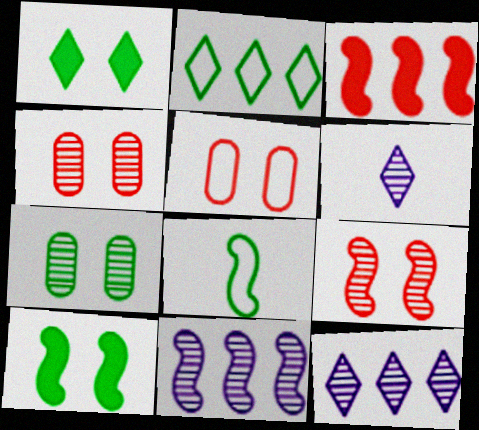[]